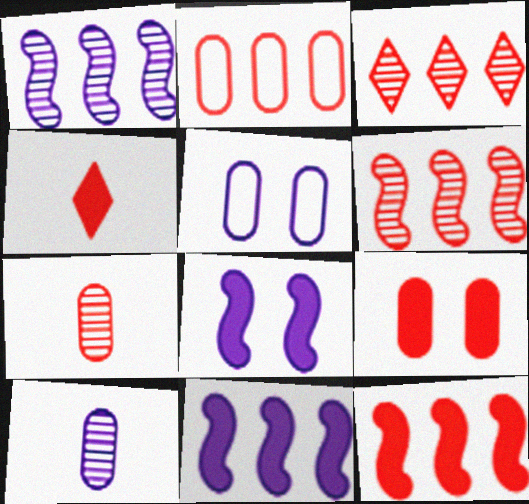[[2, 3, 12], 
[2, 7, 9], 
[4, 9, 12]]